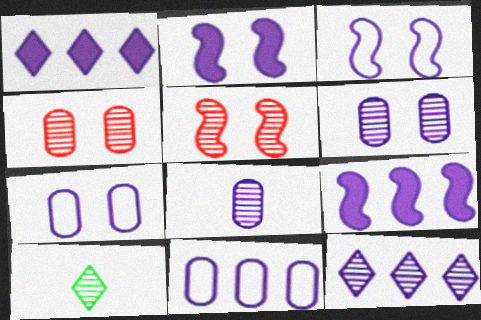[[1, 3, 8], 
[9, 11, 12]]